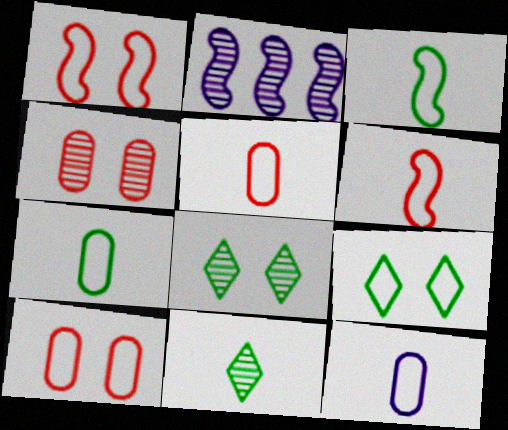[[2, 4, 11], 
[5, 7, 12]]